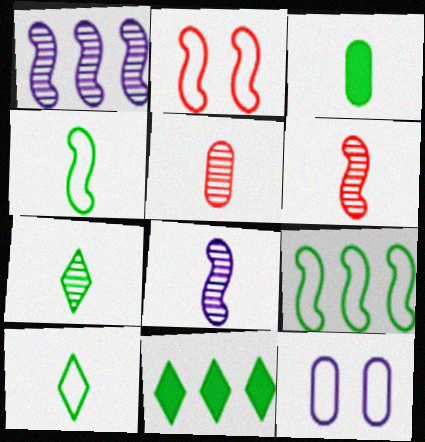[[3, 4, 7], 
[5, 7, 8], 
[6, 11, 12]]